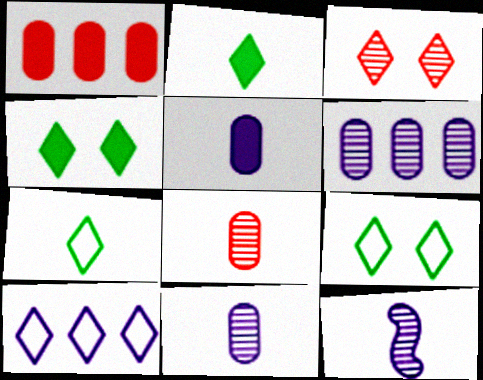[[1, 9, 12], 
[2, 3, 10]]